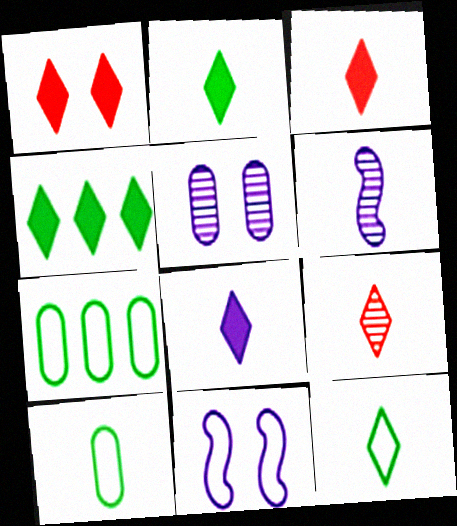[[1, 4, 8], 
[1, 6, 7], 
[2, 3, 8], 
[3, 6, 10], 
[8, 9, 12]]